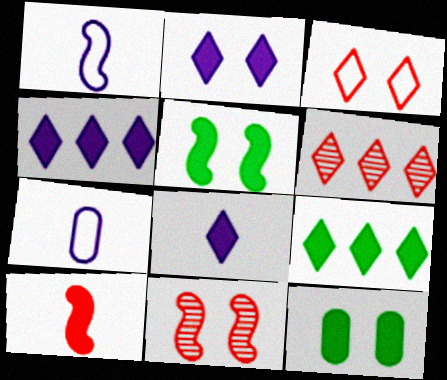[[1, 6, 12], 
[2, 4, 8], 
[4, 10, 12], 
[5, 6, 7], 
[7, 9, 11]]